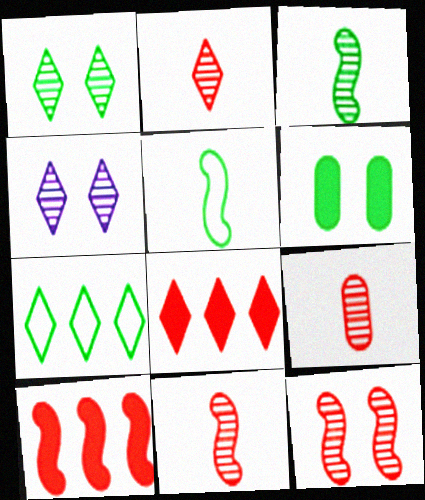[[2, 9, 11], 
[3, 6, 7]]